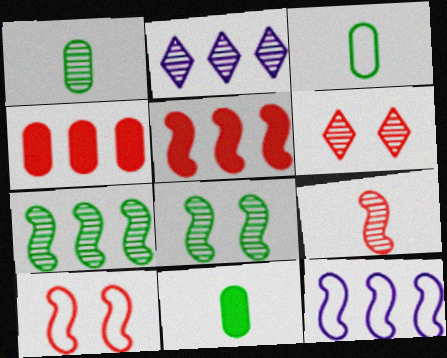[[1, 3, 11], 
[2, 10, 11], 
[5, 7, 12], 
[5, 9, 10], 
[6, 11, 12]]